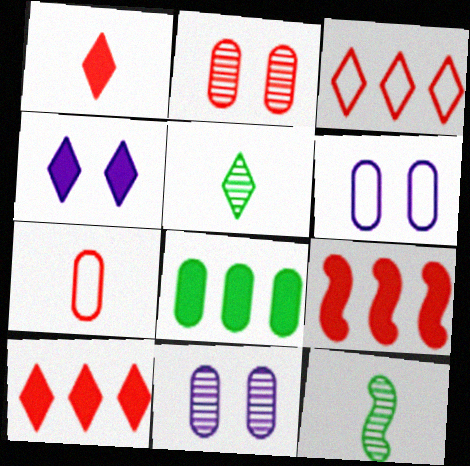[[3, 4, 5], 
[5, 6, 9], 
[6, 10, 12], 
[7, 8, 11]]